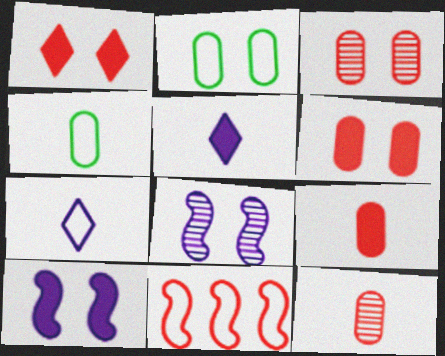[[1, 2, 8], 
[1, 11, 12], 
[2, 7, 11]]